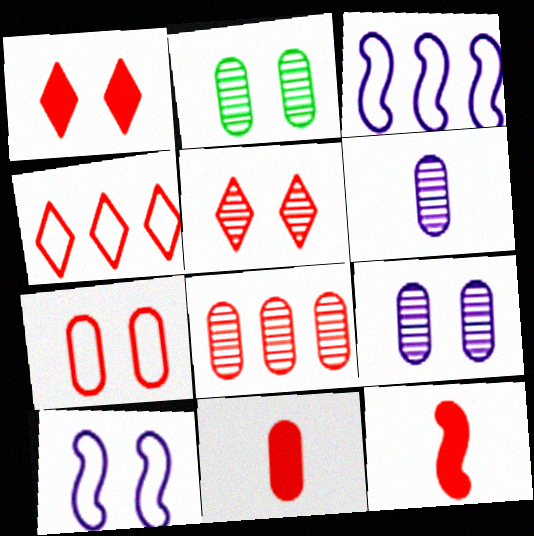[[1, 2, 10], 
[2, 6, 8], 
[7, 8, 11]]